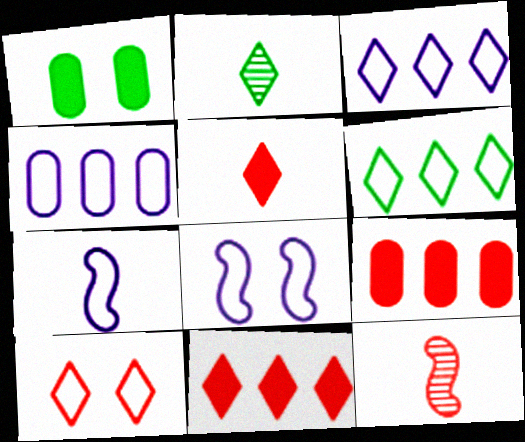[[1, 3, 12], 
[2, 8, 9], 
[9, 10, 12]]